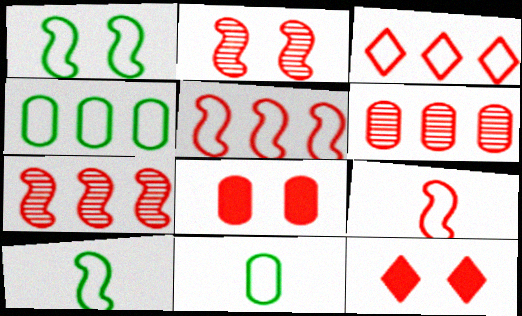[[6, 9, 12]]